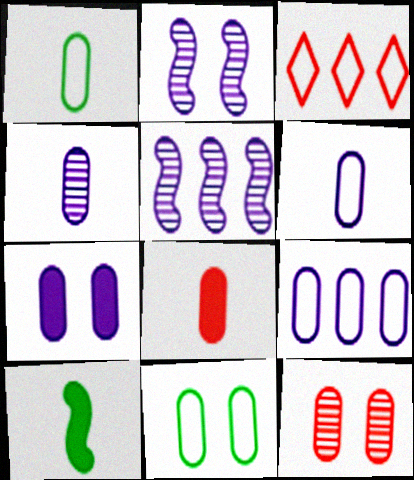[[1, 4, 8], 
[4, 7, 9], 
[7, 11, 12]]